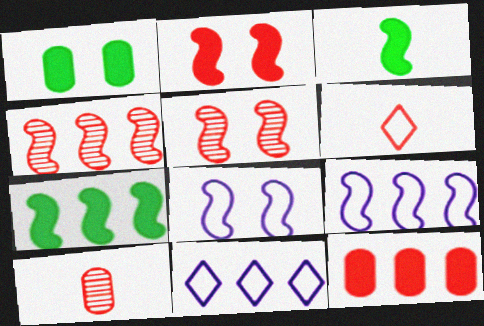[[3, 4, 8], 
[3, 5, 9], 
[4, 7, 9], 
[5, 6, 12]]